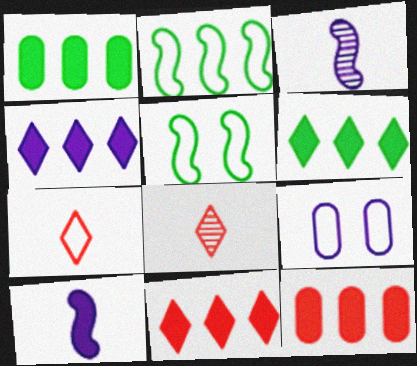[[2, 7, 9], 
[3, 4, 9], 
[4, 6, 11]]